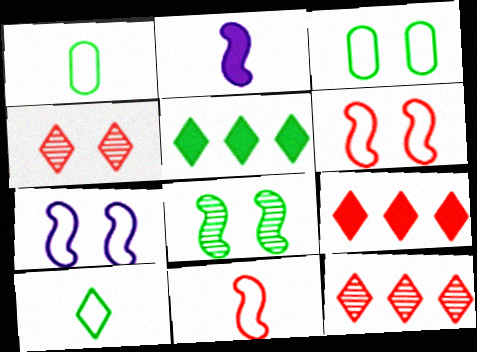[[1, 5, 8], 
[2, 3, 12]]